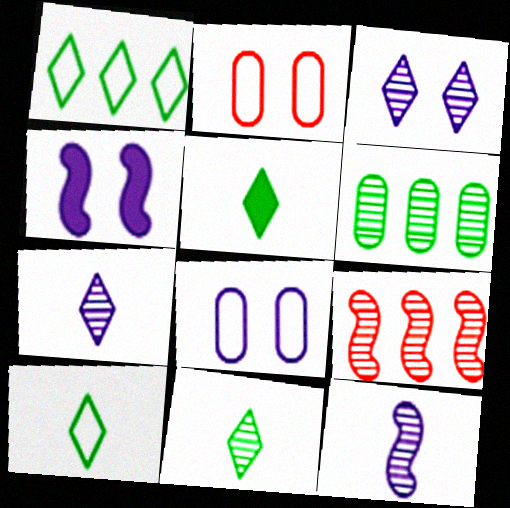[[3, 4, 8], 
[5, 8, 9], 
[5, 10, 11]]